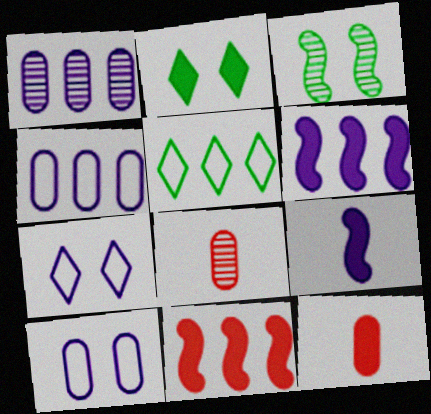[[1, 5, 11], 
[1, 7, 9], 
[2, 6, 12]]